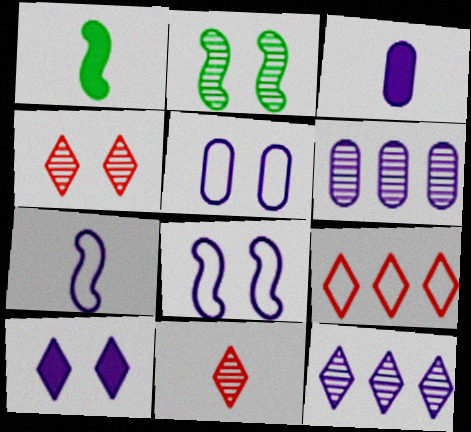[[2, 3, 9], 
[2, 6, 11], 
[3, 5, 6], 
[3, 8, 12], 
[6, 7, 10]]